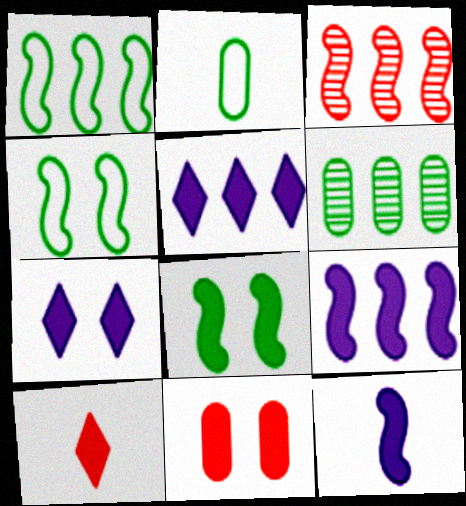[[1, 3, 9], 
[2, 3, 7], 
[3, 4, 12], 
[7, 8, 11]]